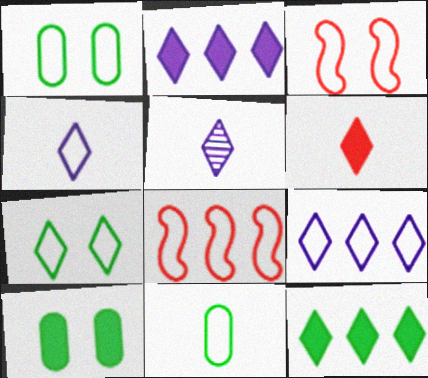[[1, 4, 8], 
[3, 9, 11], 
[5, 8, 10]]